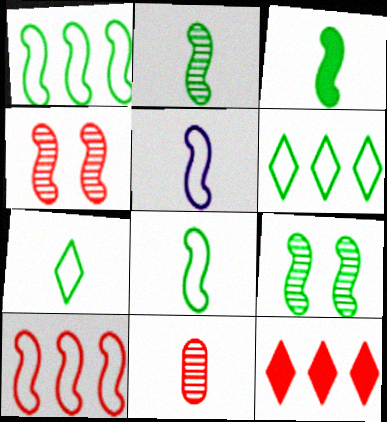[[1, 3, 9], 
[2, 3, 8]]